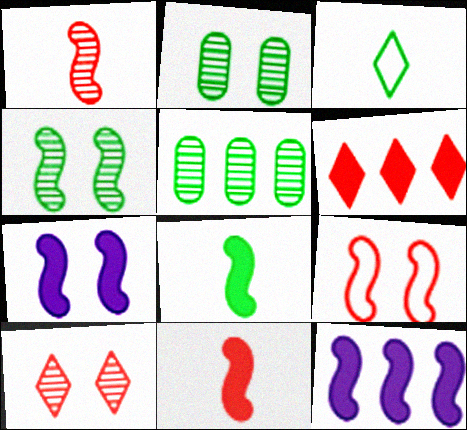[[4, 7, 9]]